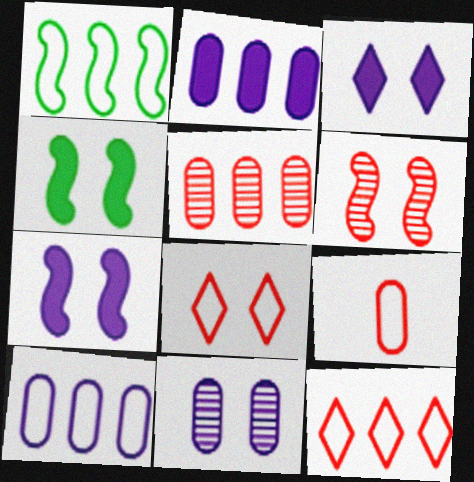[[1, 10, 12], 
[4, 8, 11]]